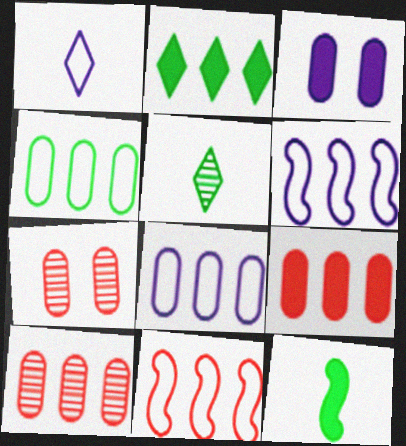[[2, 6, 10], 
[3, 5, 11]]